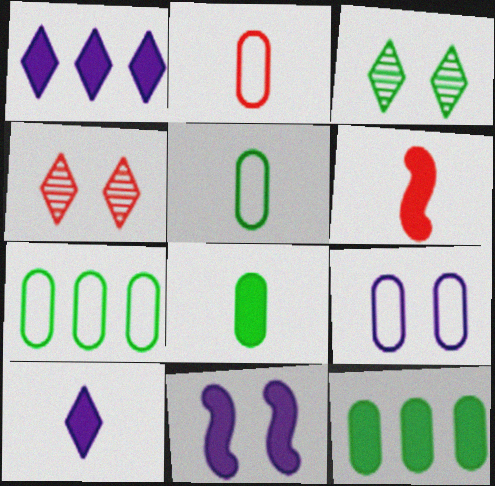[[2, 7, 9], 
[6, 8, 10]]